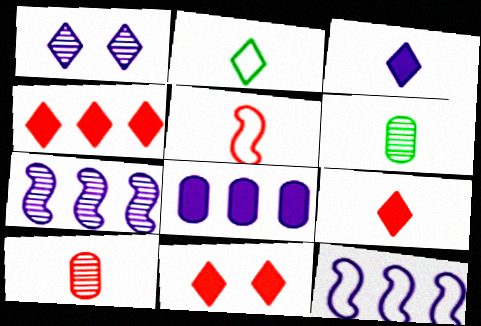[[1, 2, 4], 
[3, 5, 6], 
[4, 9, 11], 
[5, 9, 10], 
[6, 11, 12]]